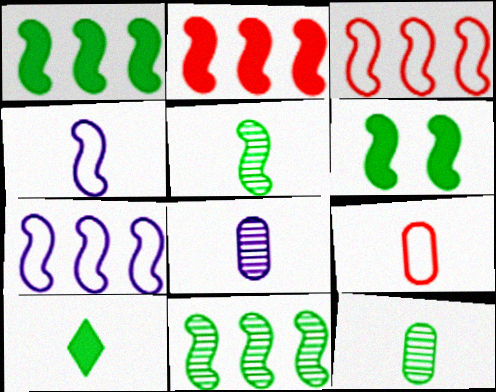[[2, 7, 11]]